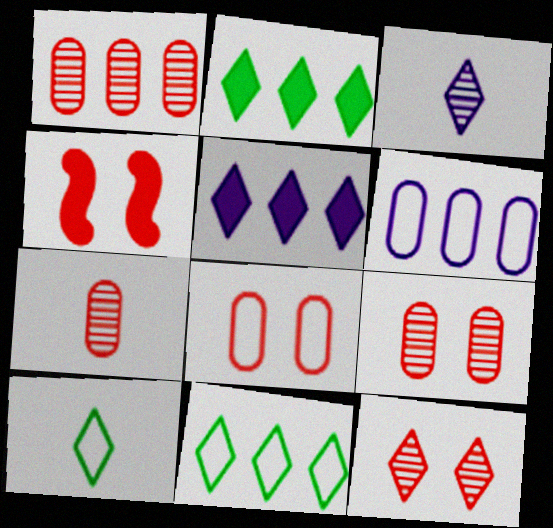[[1, 7, 9], 
[4, 8, 12], 
[5, 10, 12]]